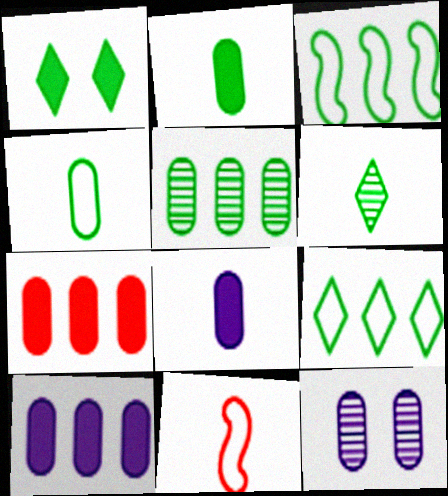[[1, 6, 9], 
[4, 7, 12], 
[6, 8, 11]]